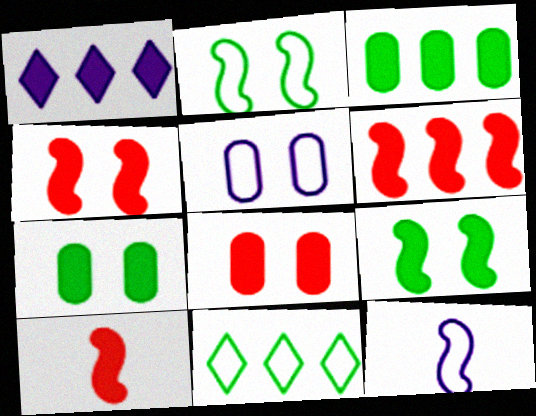[[1, 3, 6], 
[1, 7, 10], 
[4, 6, 10]]